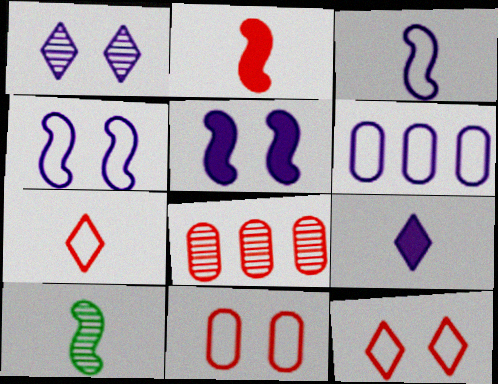[[1, 8, 10], 
[2, 3, 10], 
[2, 8, 12]]